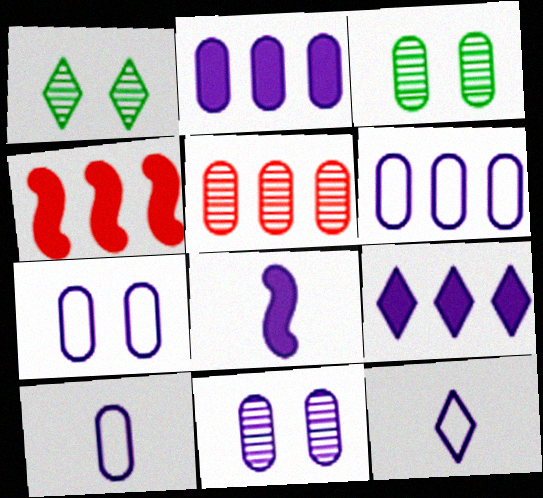[[1, 4, 10], 
[2, 10, 11], 
[3, 4, 12], 
[6, 7, 10]]